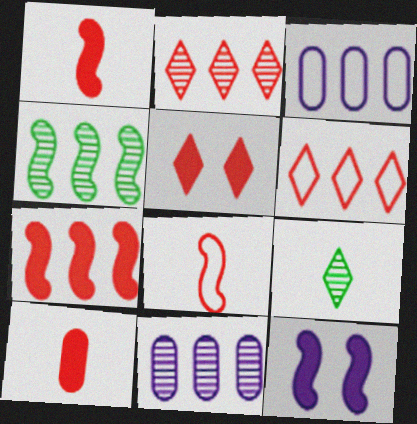[[2, 4, 11], 
[4, 8, 12], 
[5, 7, 10]]